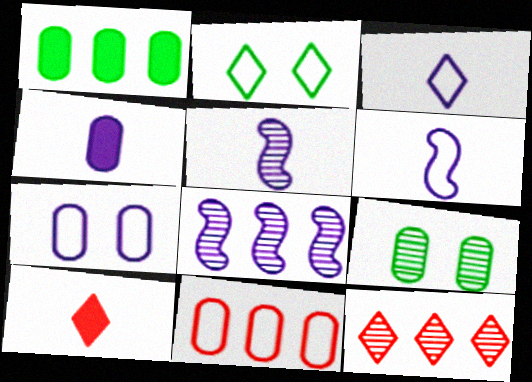[[2, 6, 11], 
[3, 4, 5], 
[4, 9, 11], 
[5, 9, 12]]